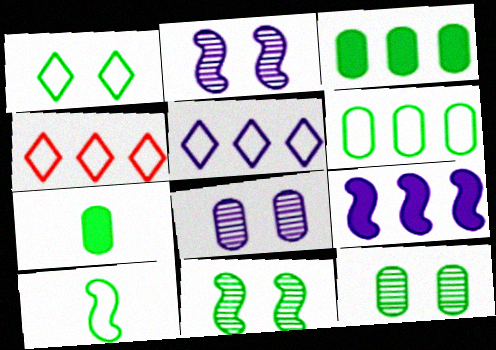[[1, 6, 10], 
[2, 4, 7], 
[6, 7, 12]]